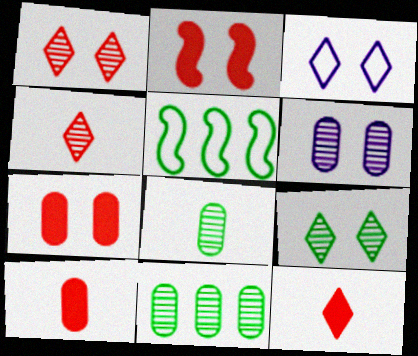[[5, 6, 12]]